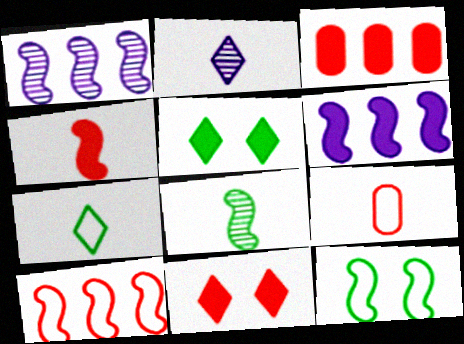[[1, 4, 12], 
[1, 5, 9], 
[2, 3, 12], 
[3, 4, 11]]